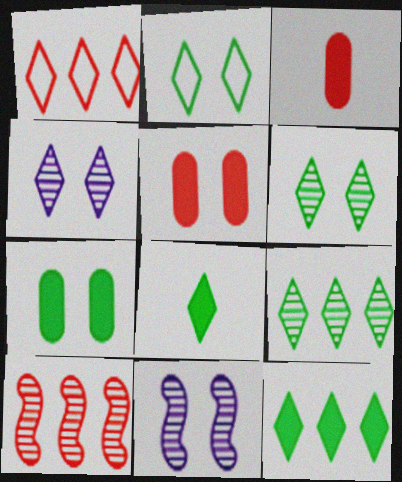[[1, 4, 8], 
[2, 5, 11], 
[2, 8, 9]]